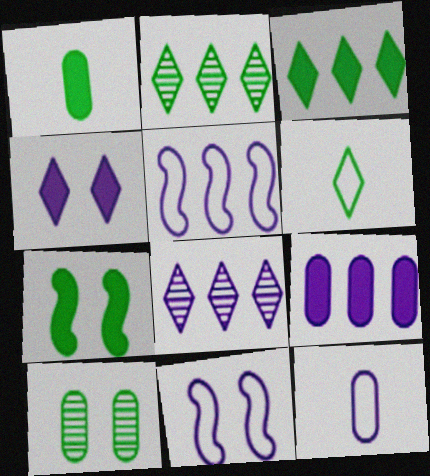[[1, 3, 7], 
[5, 8, 9]]